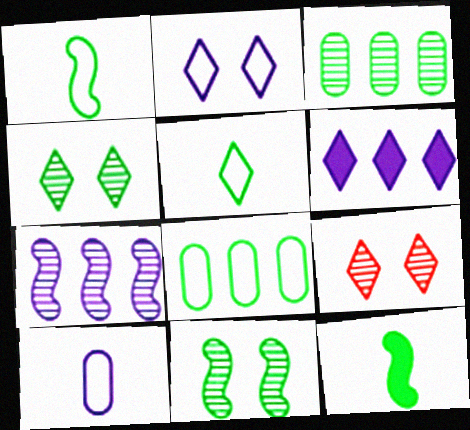[[4, 8, 12], 
[5, 6, 9]]